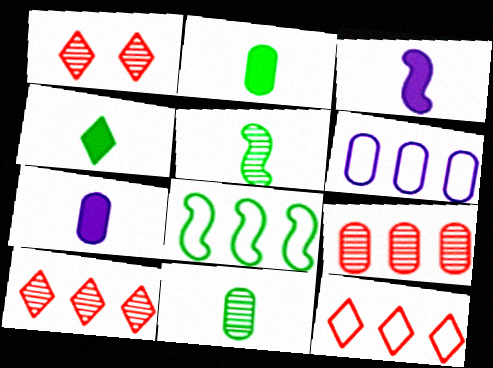[[1, 7, 8], 
[6, 8, 12]]